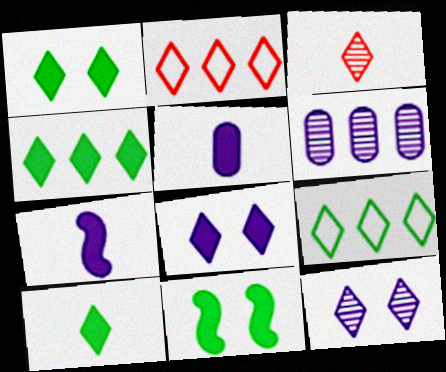[[1, 4, 10], 
[2, 10, 12], 
[3, 8, 9]]